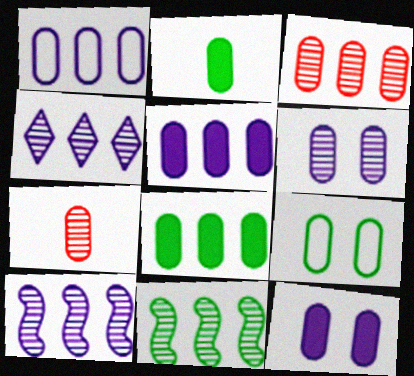[[1, 3, 8], 
[3, 4, 11], 
[5, 7, 9]]